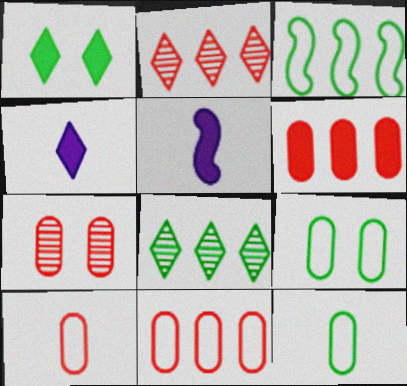[[1, 5, 6], 
[2, 5, 9], 
[3, 4, 7], 
[6, 7, 10]]